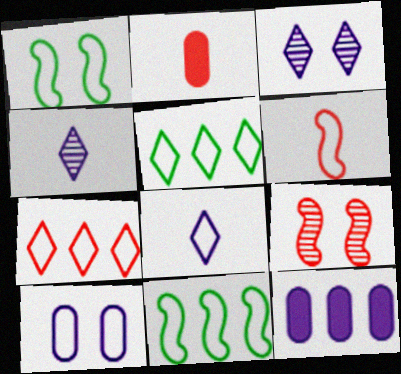[[2, 3, 11], 
[2, 7, 9], 
[5, 6, 10]]